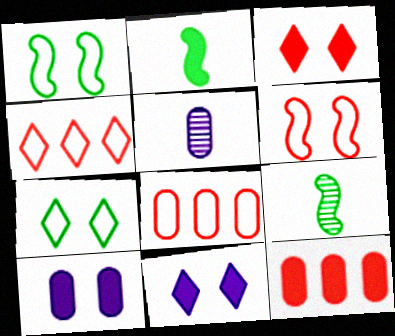[[2, 11, 12], 
[4, 9, 10], 
[8, 9, 11]]